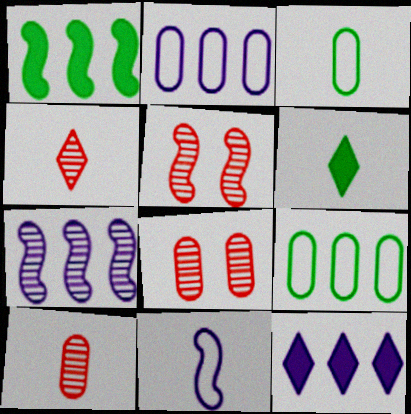[[1, 5, 11], 
[2, 5, 6], 
[2, 7, 12], 
[3, 5, 12], 
[6, 10, 11]]